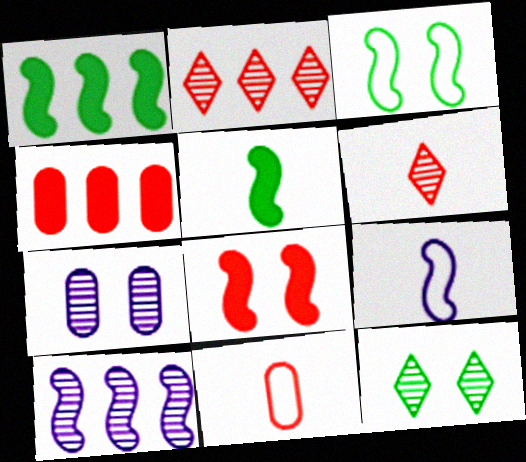[[2, 8, 11], 
[4, 9, 12]]